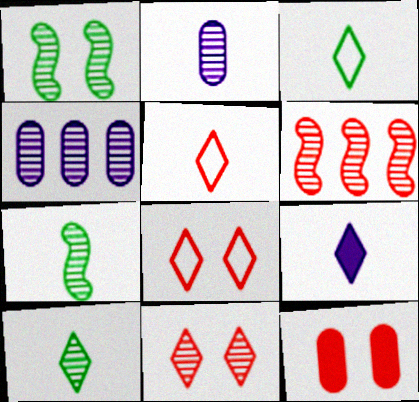[[4, 7, 11], 
[5, 6, 12], 
[5, 9, 10]]